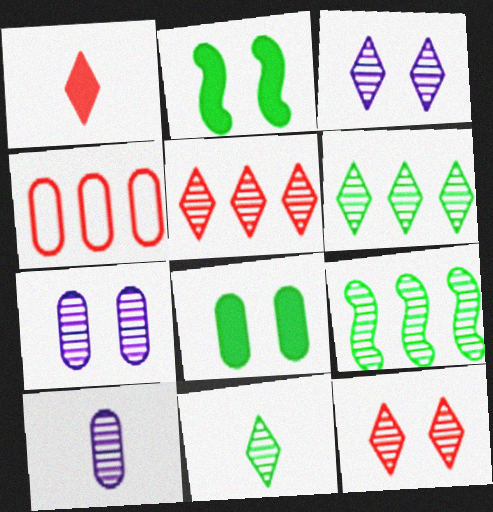[[3, 5, 11], 
[4, 8, 10], 
[9, 10, 12]]